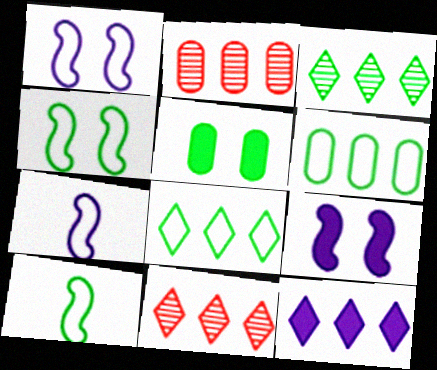[[3, 5, 10], 
[5, 7, 11], 
[8, 11, 12]]